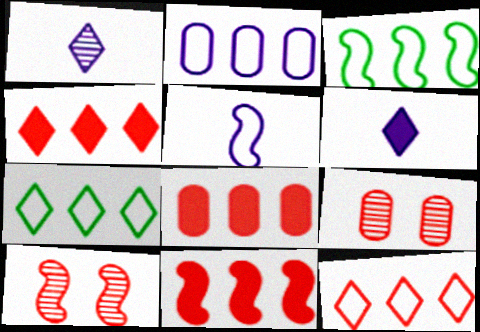[[2, 3, 12], 
[3, 6, 9], 
[4, 8, 11]]